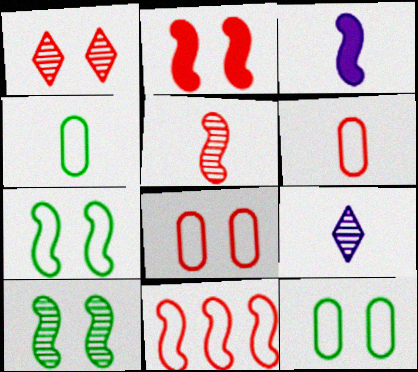[[1, 2, 8], 
[2, 5, 11], 
[3, 10, 11]]